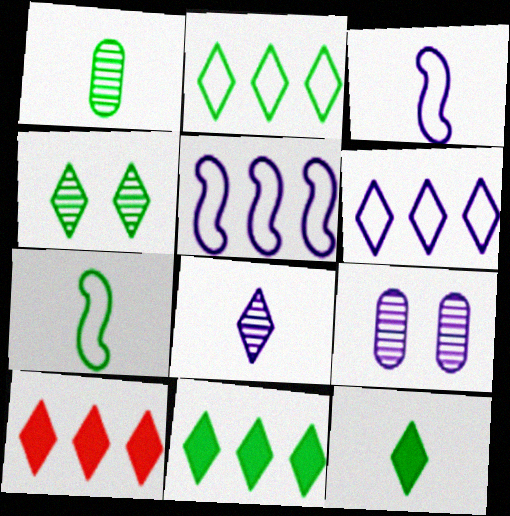[[1, 7, 12], 
[2, 4, 12], 
[7, 9, 10]]